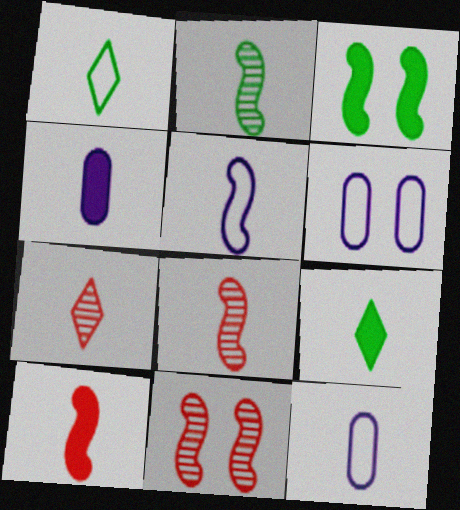[[1, 4, 8], 
[2, 5, 10], 
[4, 9, 10], 
[8, 9, 12]]